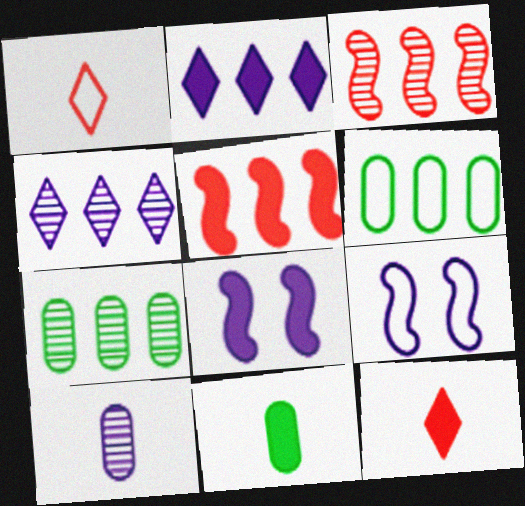[[1, 6, 9], 
[1, 7, 8], 
[2, 3, 6], 
[2, 9, 10], 
[3, 4, 7], 
[4, 5, 6], 
[7, 9, 12]]